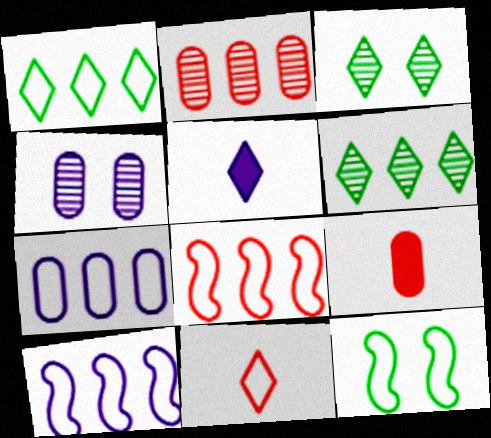[[1, 7, 8], 
[2, 5, 12], 
[3, 9, 10], 
[4, 5, 10], 
[7, 11, 12]]